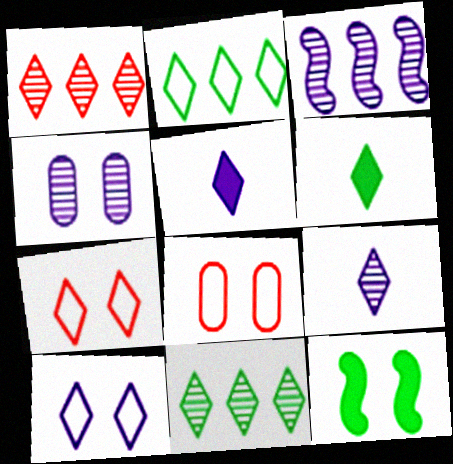[[1, 6, 10], 
[3, 4, 9], 
[3, 6, 8], 
[4, 7, 12], 
[5, 7, 11]]